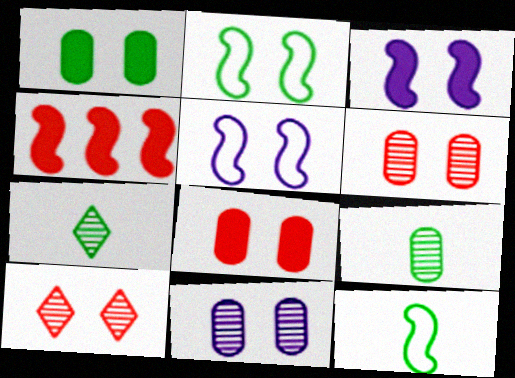[[1, 5, 10]]